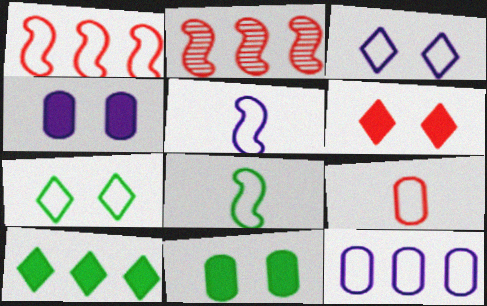[[2, 6, 9], 
[2, 10, 12], 
[3, 5, 12]]